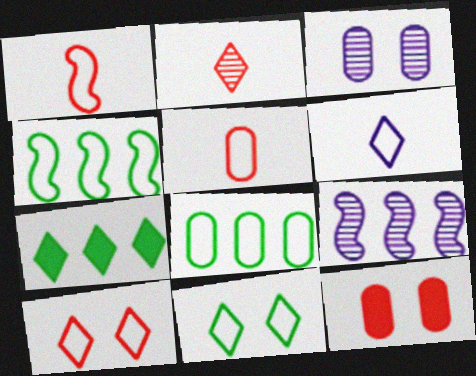[[1, 3, 7]]